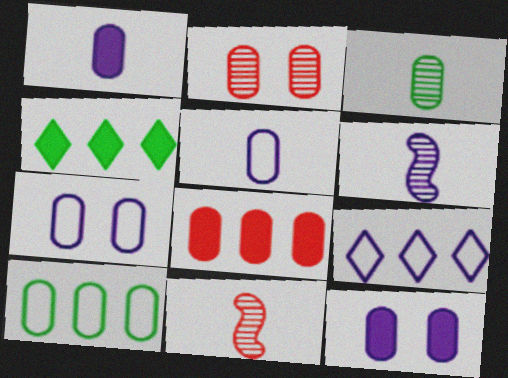[[1, 2, 10], 
[3, 7, 8], 
[4, 7, 11], 
[6, 9, 12]]